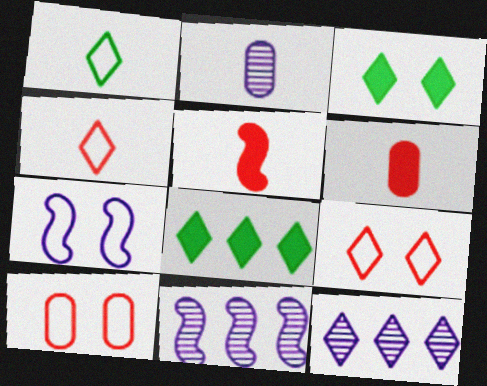[[1, 2, 5], 
[3, 4, 12]]